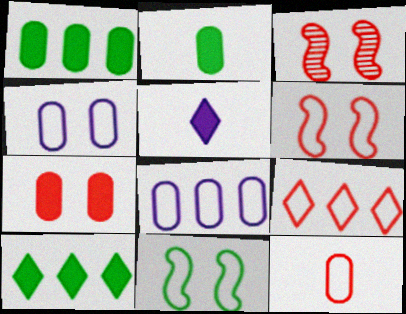[[6, 9, 12]]